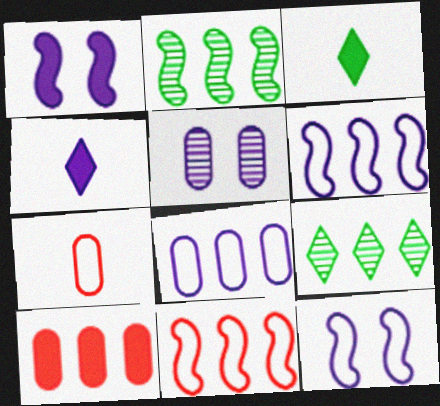[[1, 3, 10], 
[1, 7, 9], 
[3, 5, 11], 
[4, 5, 6], 
[6, 9, 10]]